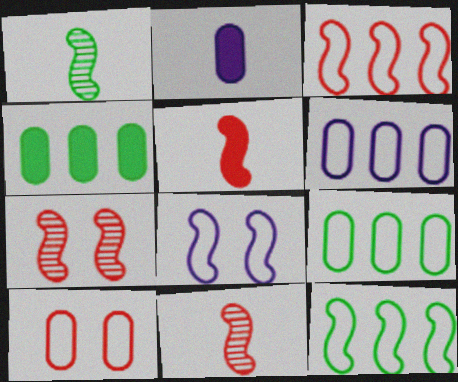[[3, 5, 7]]